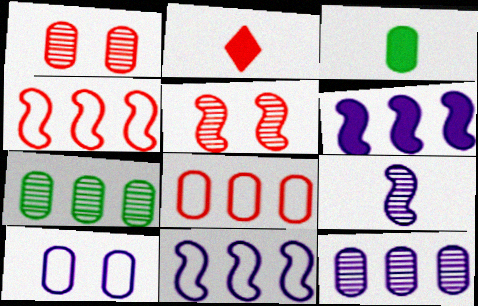[[1, 2, 4], 
[2, 5, 8]]